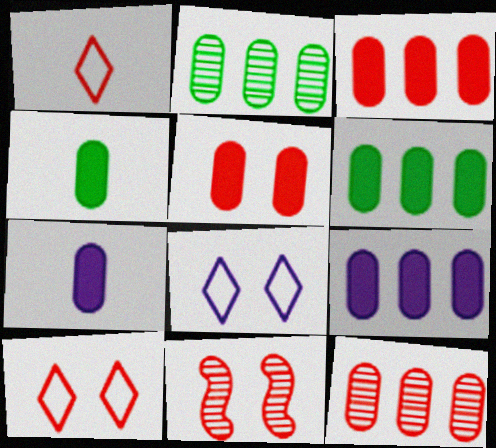[[1, 3, 11], 
[3, 6, 9], 
[4, 5, 9], 
[5, 6, 7], 
[5, 10, 11]]